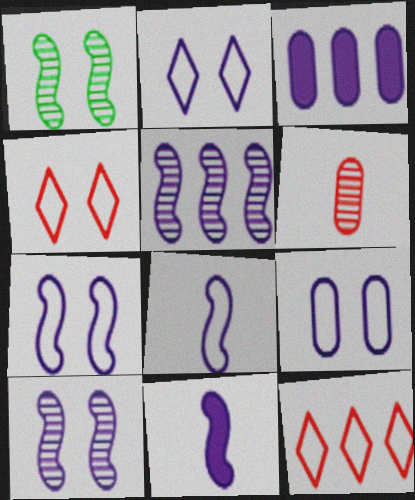[[2, 7, 9], 
[5, 7, 11]]